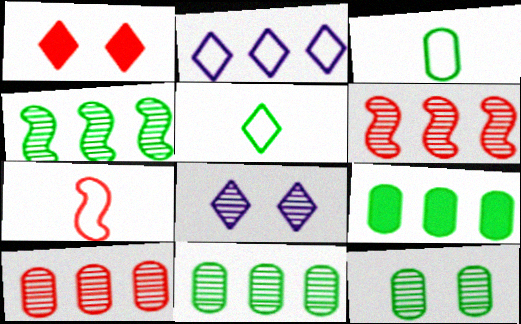[[1, 7, 10], 
[2, 6, 9], 
[3, 9, 12], 
[7, 8, 9]]